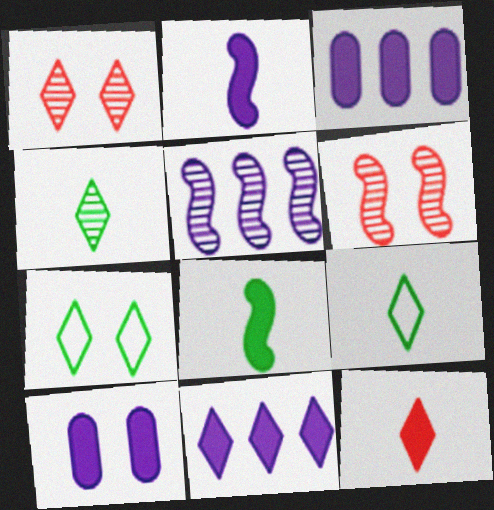[[1, 9, 11], 
[2, 10, 11], 
[3, 6, 9], 
[6, 7, 10]]